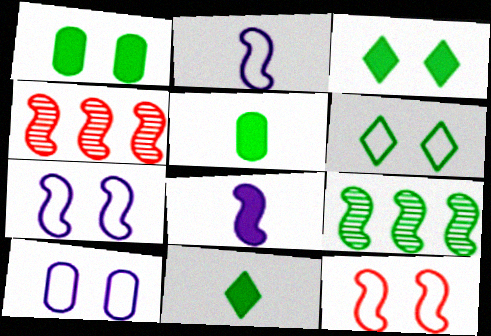[[4, 10, 11], 
[5, 6, 9], 
[6, 10, 12], 
[8, 9, 12]]